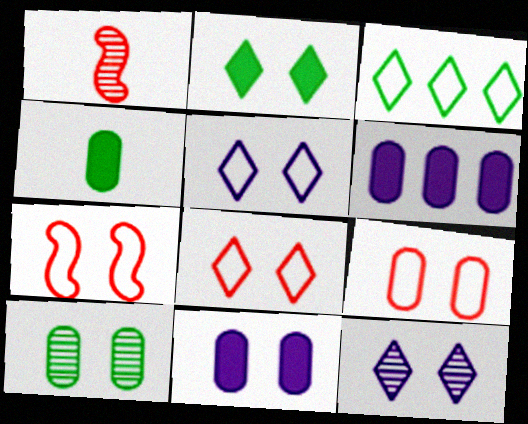[[1, 3, 11], 
[2, 8, 12], 
[7, 8, 9], 
[9, 10, 11]]